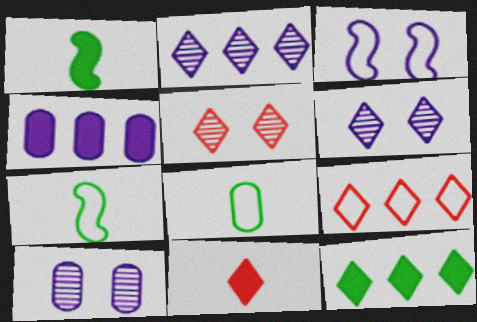[[1, 9, 10], 
[2, 9, 12], 
[3, 8, 9], 
[4, 5, 7], 
[5, 9, 11]]